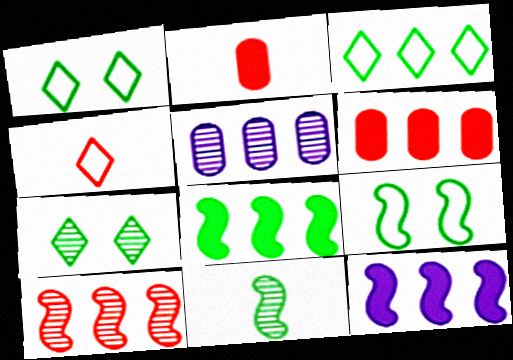[[8, 9, 11]]